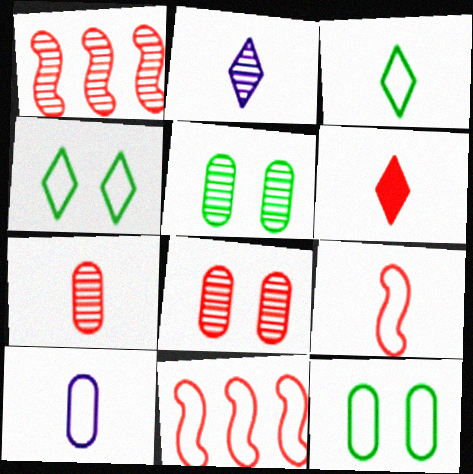[[1, 2, 5], 
[2, 3, 6], 
[3, 9, 10], 
[4, 10, 11], 
[6, 7, 9], 
[6, 8, 11]]